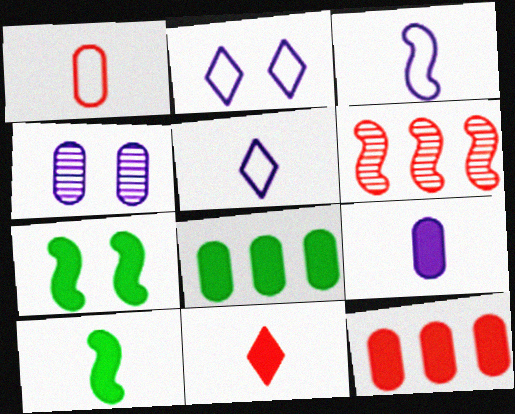[[1, 4, 8], 
[3, 6, 7], 
[9, 10, 11]]